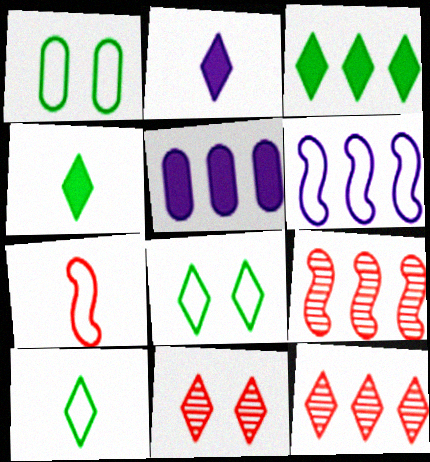[[1, 2, 9], 
[2, 8, 12]]